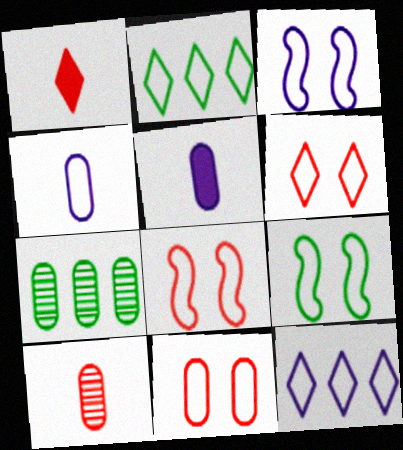[[1, 3, 7], 
[2, 4, 8], 
[3, 4, 12], 
[3, 8, 9], 
[5, 7, 11], 
[6, 8, 11]]